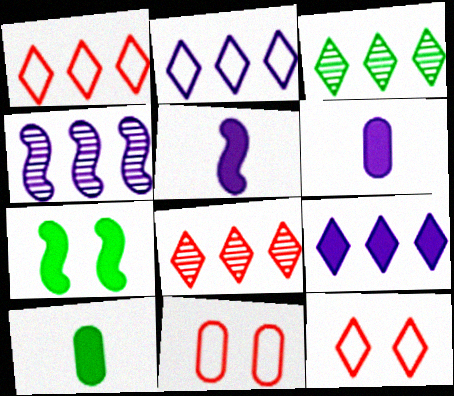[[1, 3, 9], 
[3, 5, 11], 
[4, 10, 12]]